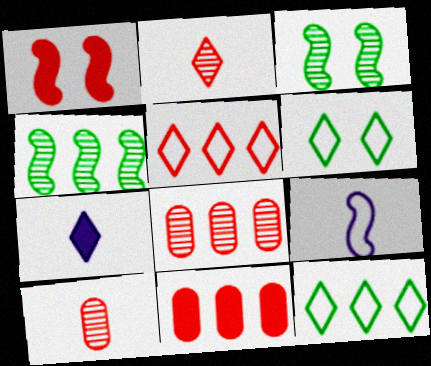[[1, 4, 9], 
[1, 5, 10]]